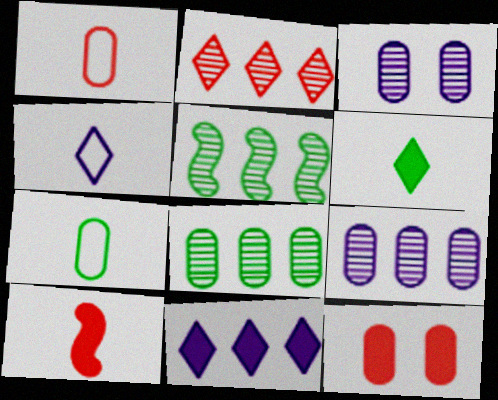[[2, 5, 9], 
[4, 5, 12], 
[7, 9, 12]]